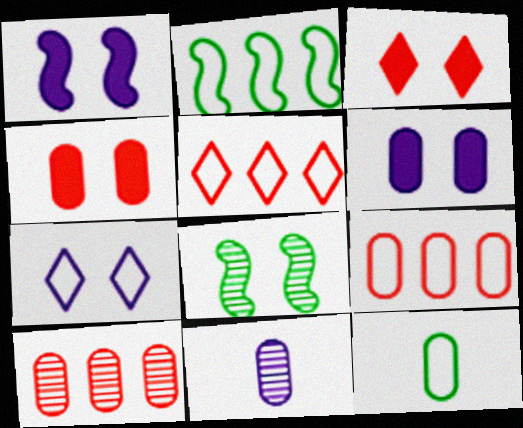[[2, 3, 11], 
[4, 7, 8], 
[6, 10, 12]]